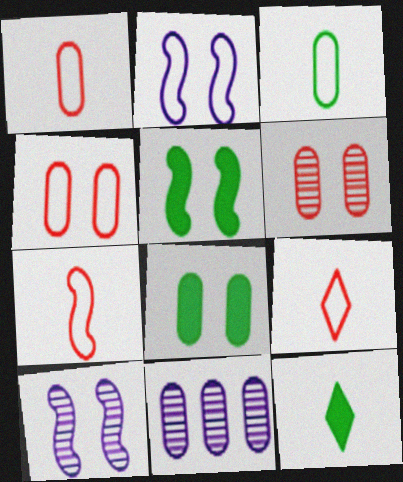[[1, 7, 9], 
[1, 8, 11], 
[5, 9, 11]]